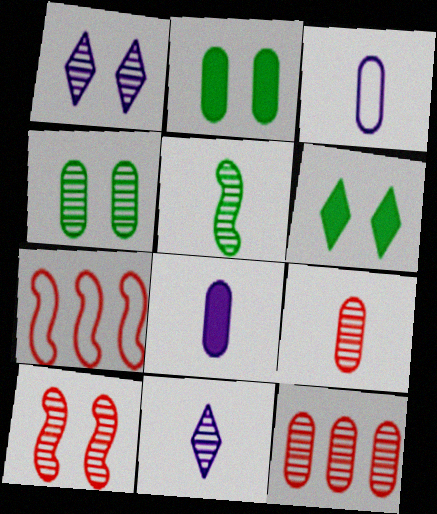[[1, 4, 10], 
[1, 5, 12], 
[2, 3, 12], 
[2, 7, 11], 
[5, 9, 11]]